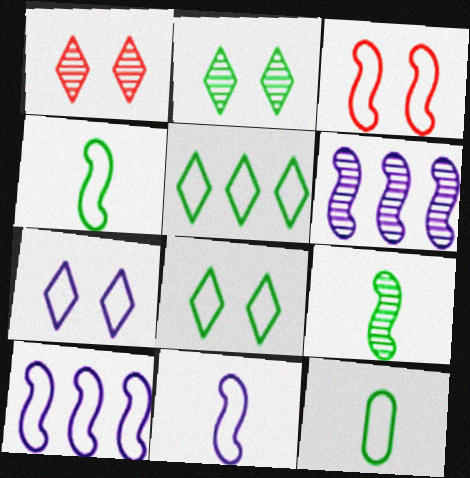[[3, 4, 10]]